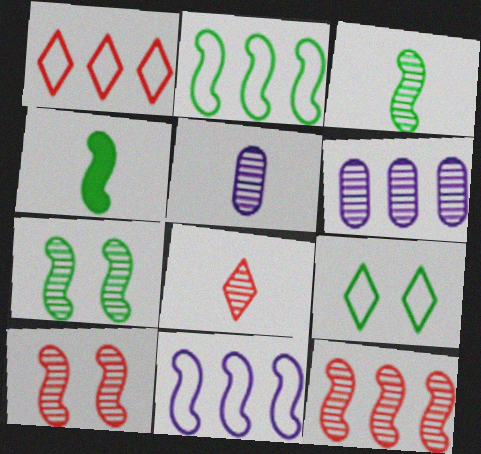[[2, 4, 7], 
[3, 5, 8], 
[4, 10, 11], 
[6, 7, 8]]